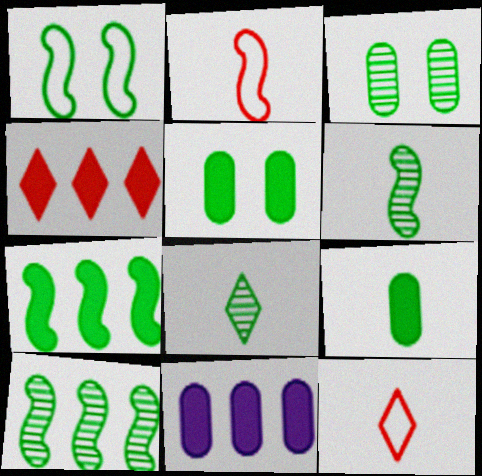[[1, 6, 7], 
[3, 8, 10], 
[4, 7, 11]]